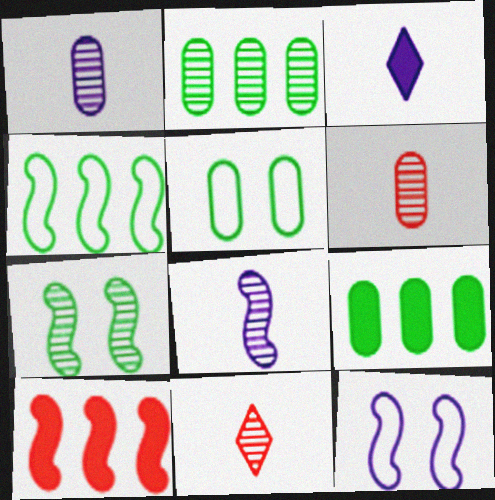[[9, 11, 12]]